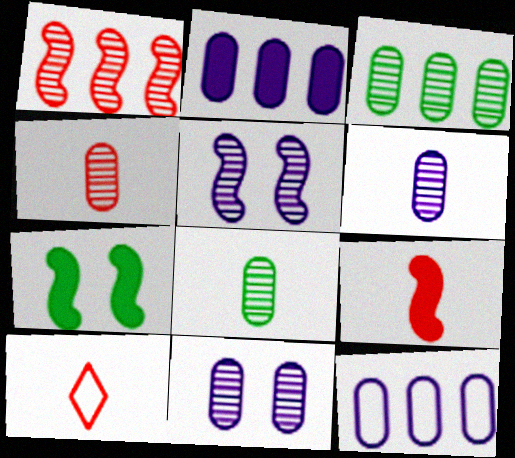[[3, 4, 11], 
[4, 6, 8], 
[4, 9, 10]]